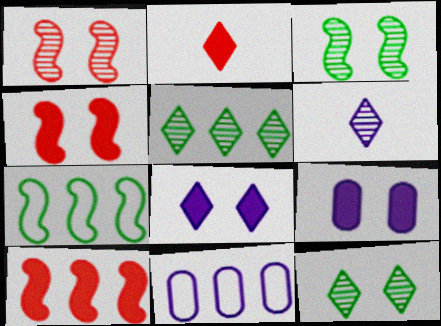[[2, 3, 11], 
[5, 10, 11]]